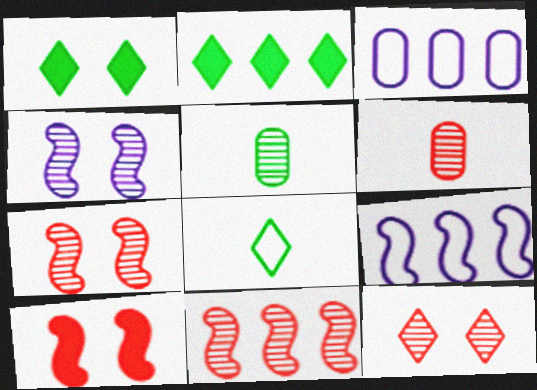[[1, 6, 9], 
[2, 3, 11], 
[6, 11, 12]]